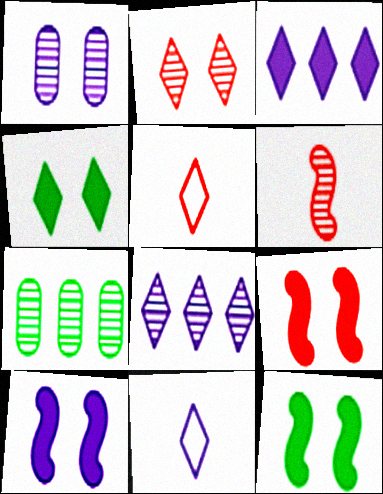[[4, 5, 8], 
[5, 7, 10], 
[7, 9, 11], 
[9, 10, 12]]